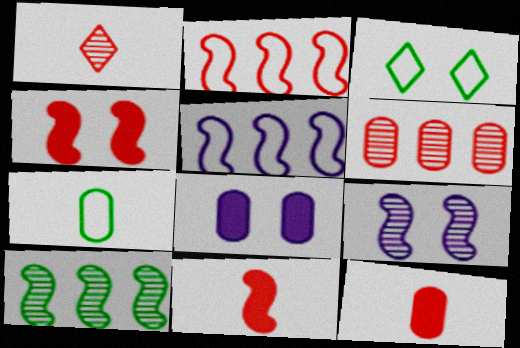[[6, 7, 8]]